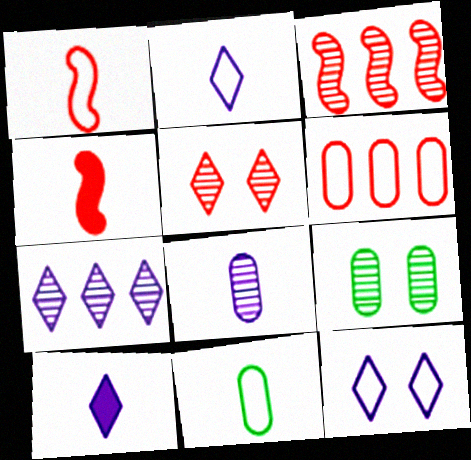[[1, 2, 11], 
[4, 5, 6], 
[7, 10, 12]]